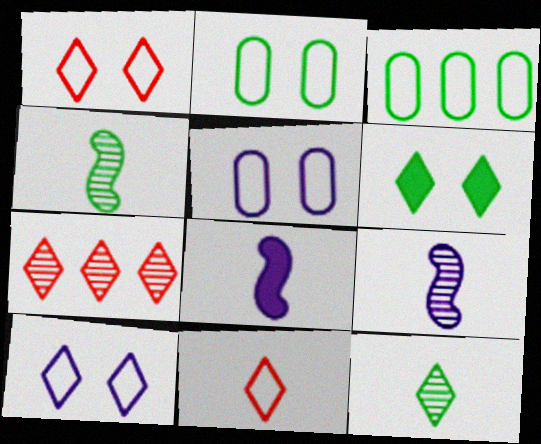[[2, 7, 8], 
[3, 4, 6]]